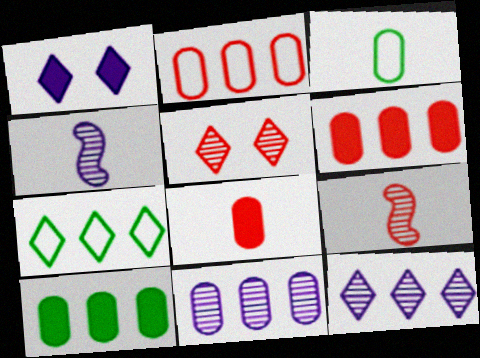[[2, 10, 11]]